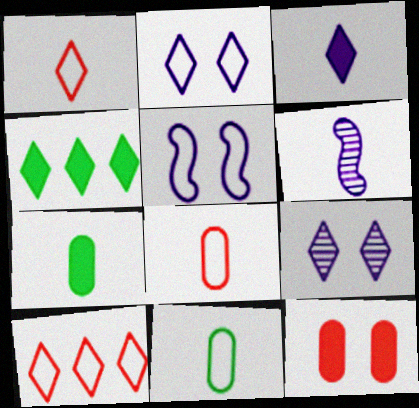[[1, 4, 9], 
[1, 6, 7], 
[5, 10, 11]]